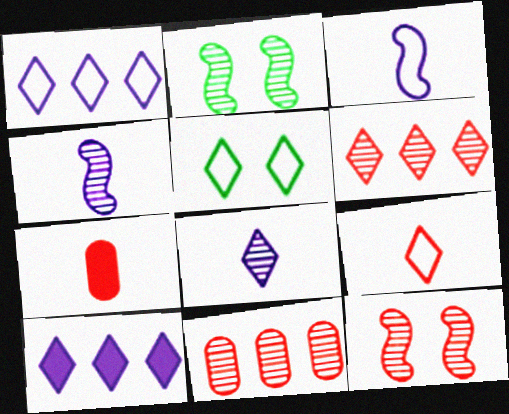[[1, 2, 7], 
[1, 5, 9], 
[2, 8, 11]]